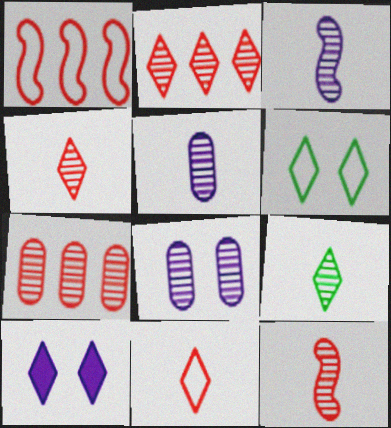[[5, 9, 12]]